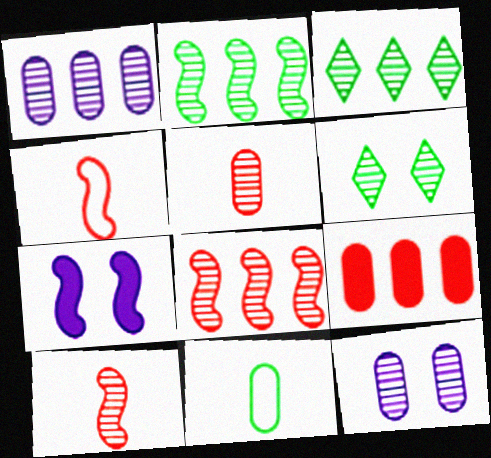[[1, 3, 8], 
[1, 6, 10], 
[2, 4, 7], 
[3, 10, 12], 
[9, 11, 12]]